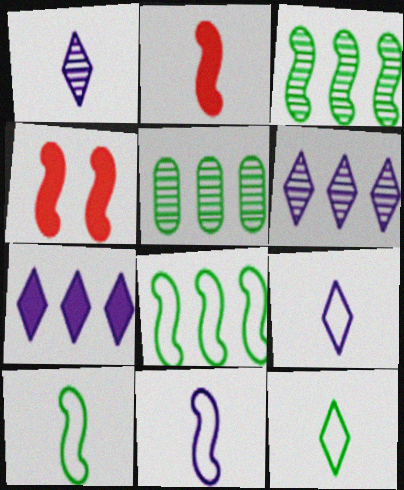[[3, 4, 11], 
[4, 5, 9]]